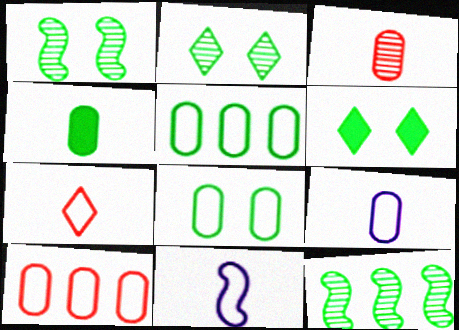[[1, 6, 8], 
[3, 4, 9], 
[8, 9, 10]]